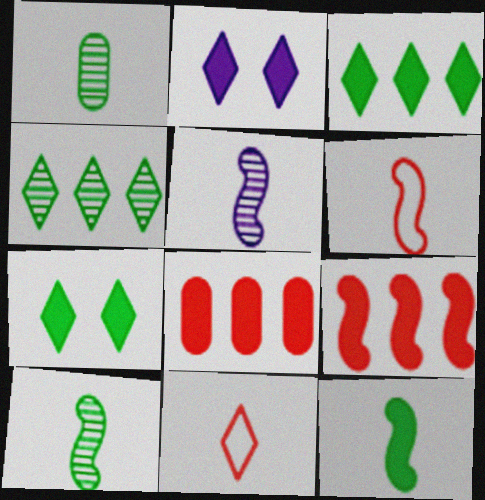[[2, 4, 11], 
[2, 8, 12], 
[5, 6, 12]]